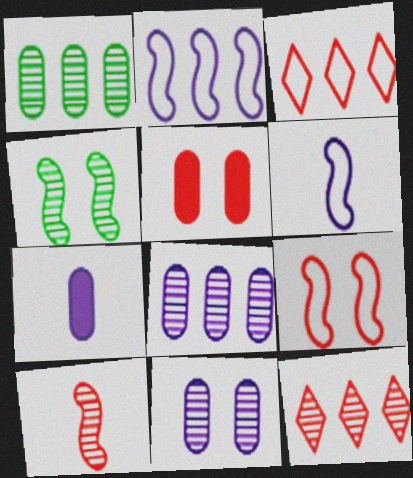[[3, 4, 7], 
[3, 5, 10]]